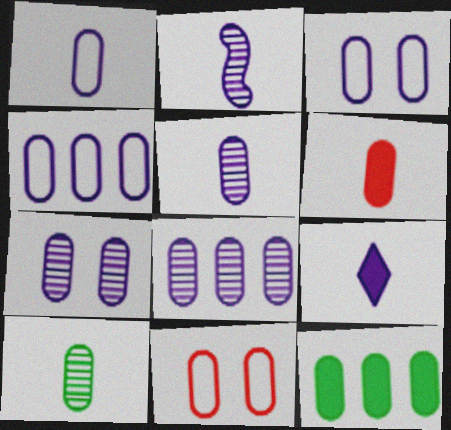[[1, 2, 9], 
[1, 3, 4], 
[1, 6, 10], 
[5, 7, 8], 
[5, 11, 12]]